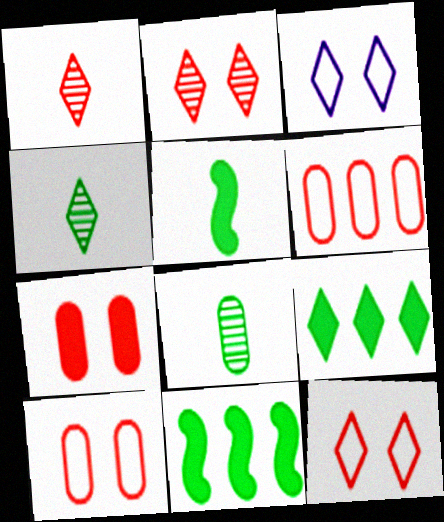[[1, 3, 9]]